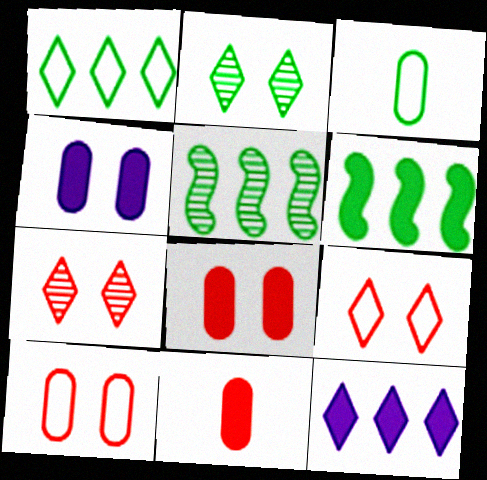[[2, 3, 6]]